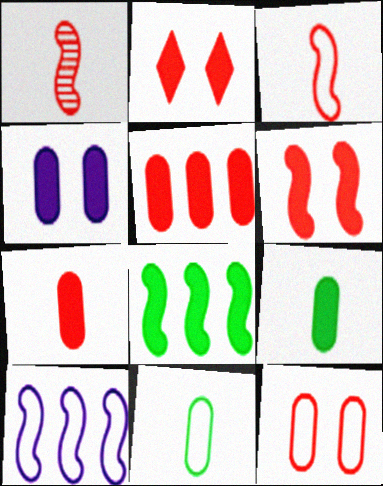[[4, 5, 9]]